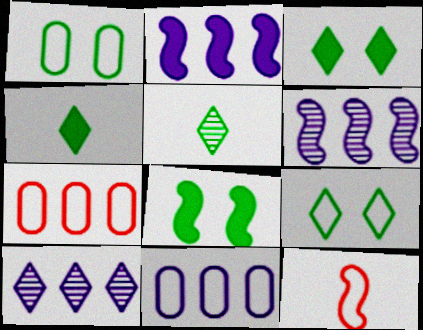[[2, 10, 11], 
[6, 8, 12], 
[9, 11, 12]]